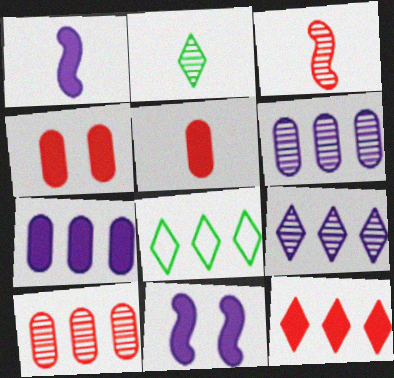[[8, 9, 12]]